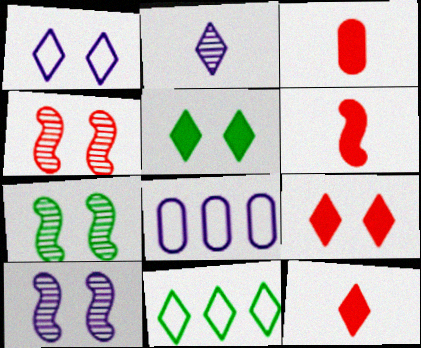[[2, 9, 11], 
[3, 6, 12], 
[3, 10, 11], 
[4, 7, 10], 
[7, 8, 12]]